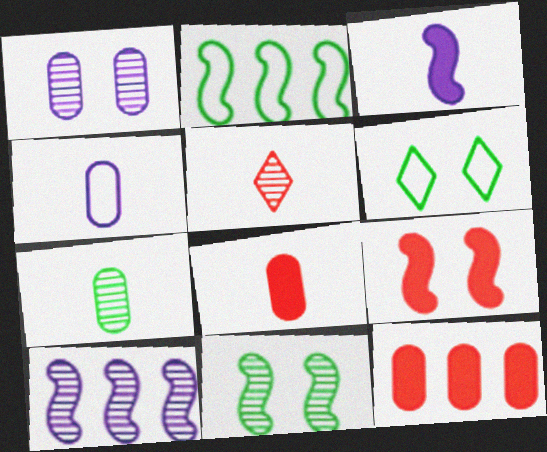[[1, 6, 9], 
[4, 7, 8], 
[6, 8, 10]]